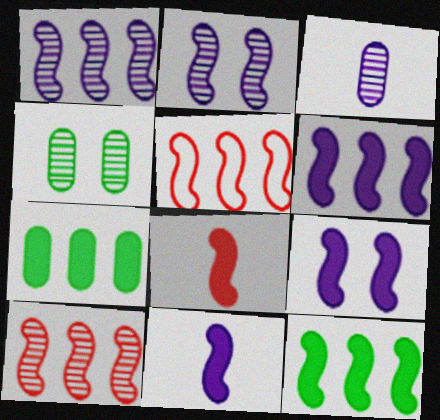[[1, 5, 12], 
[6, 9, 11], 
[8, 9, 12]]